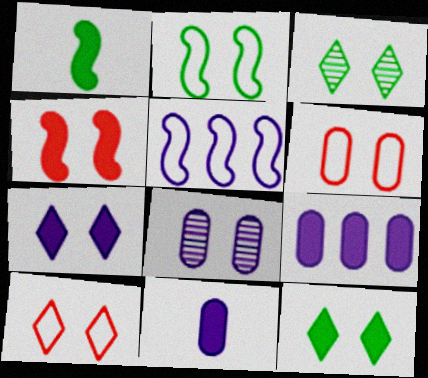[[3, 7, 10]]